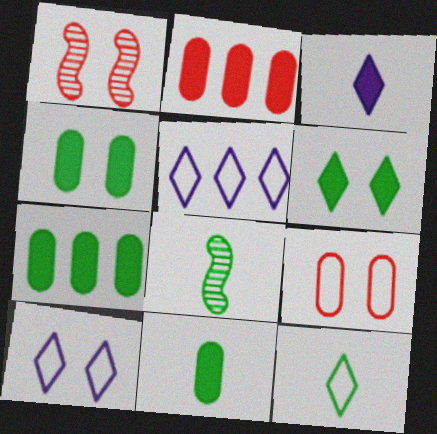[[1, 4, 10], 
[1, 5, 11], 
[2, 8, 10], 
[4, 7, 11], 
[8, 11, 12]]